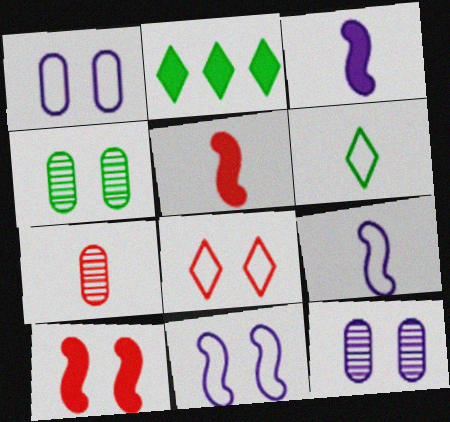[[2, 7, 11], 
[3, 6, 7]]